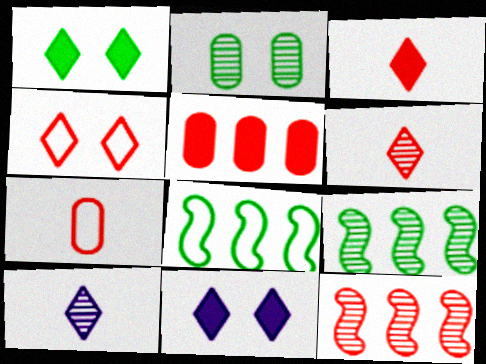[[2, 10, 12], 
[7, 9, 11]]